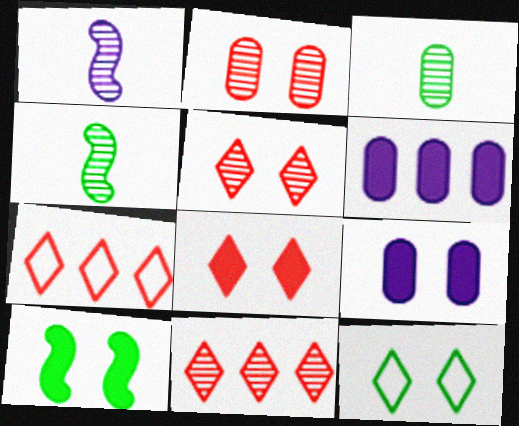[[4, 7, 9], 
[8, 9, 10]]